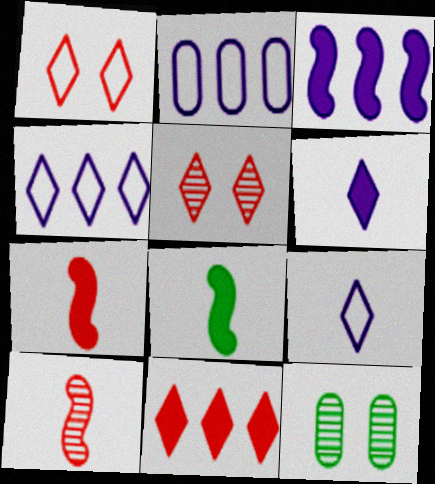[[2, 5, 8], 
[4, 7, 12]]